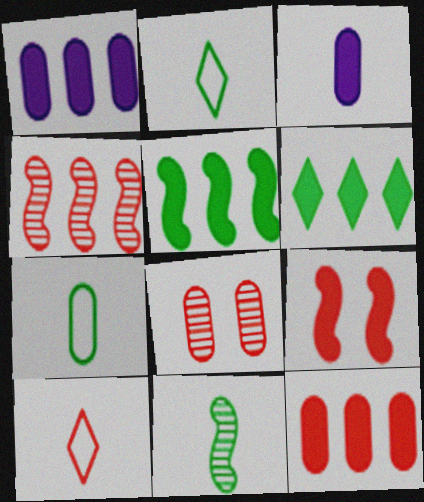[[1, 7, 8], 
[3, 6, 9], 
[3, 10, 11]]